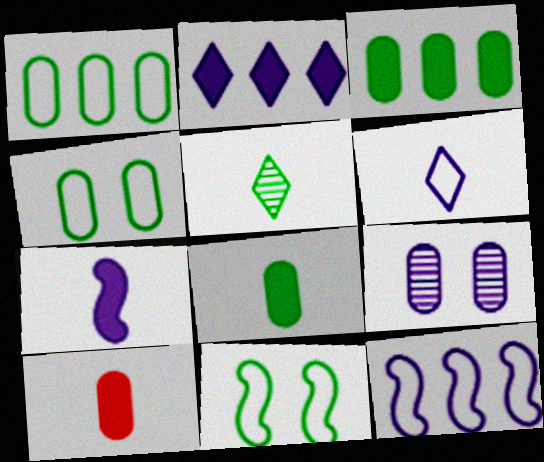[[1, 9, 10], 
[3, 5, 11]]